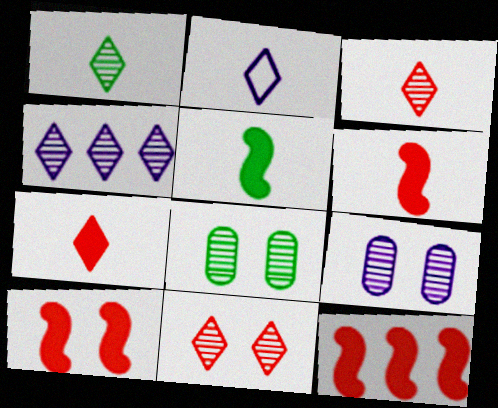[[1, 2, 7], 
[1, 4, 11], 
[2, 8, 12], 
[6, 10, 12]]